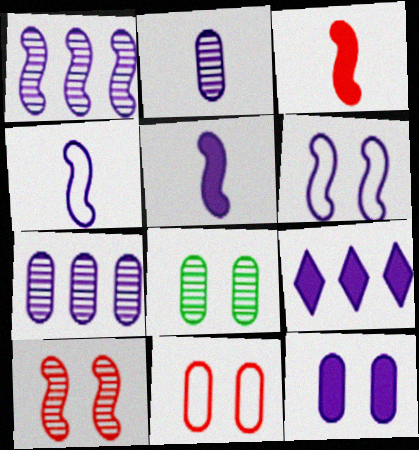[[1, 5, 6], 
[2, 6, 9], 
[5, 9, 12], 
[8, 11, 12]]